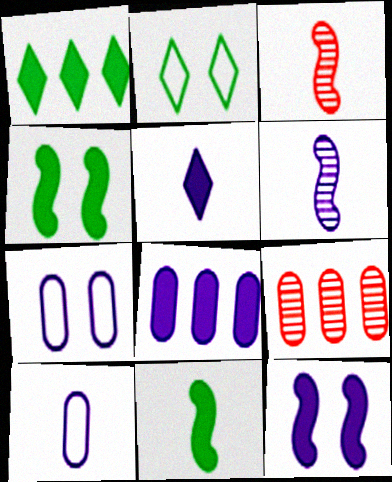[[1, 3, 7], 
[2, 3, 8], 
[5, 6, 10], 
[5, 8, 12]]